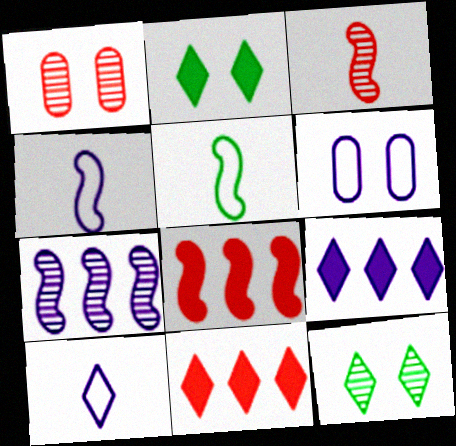[[1, 5, 9], 
[10, 11, 12]]